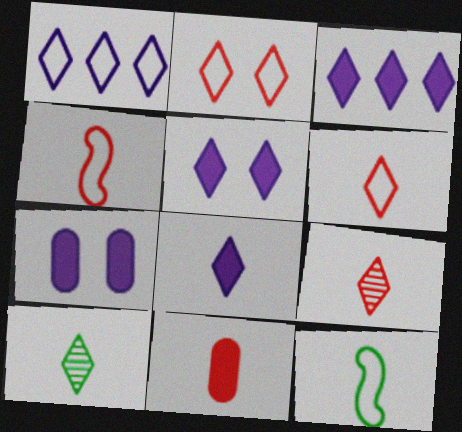[[2, 3, 10], 
[3, 5, 8], 
[4, 9, 11], 
[6, 8, 10]]